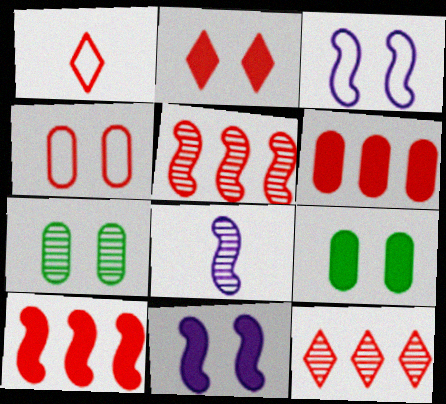[[1, 2, 12], 
[2, 3, 7], 
[2, 9, 11], 
[7, 8, 12]]